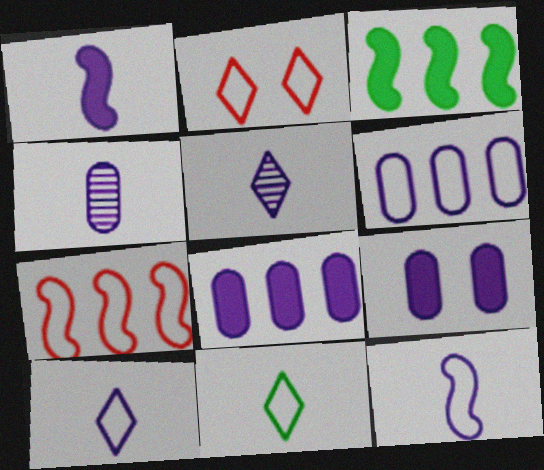[[1, 4, 10], 
[2, 3, 4], 
[4, 6, 9]]